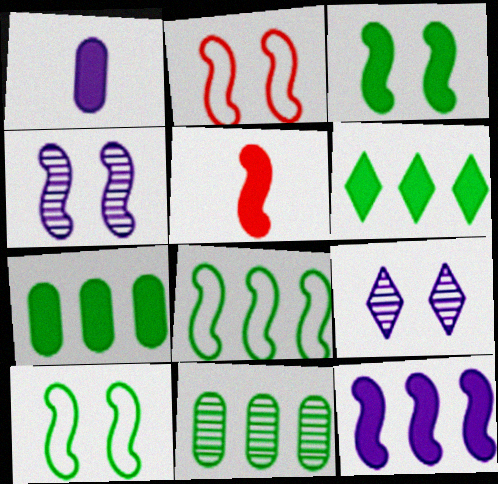[[2, 3, 4], 
[3, 5, 12], 
[4, 5, 8], 
[6, 8, 11]]